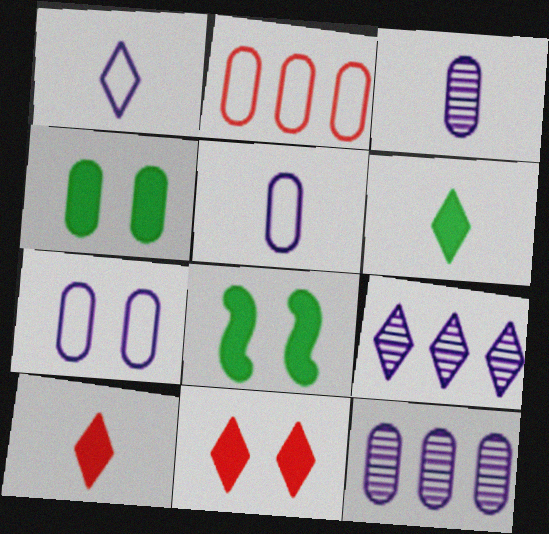[[2, 3, 4]]